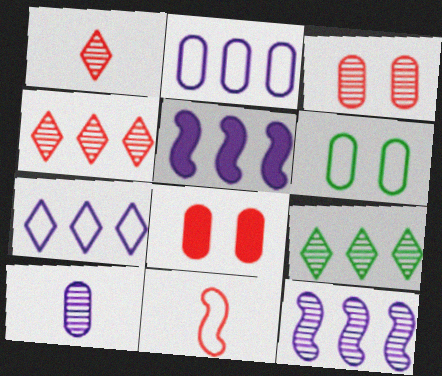[[1, 5, 6], 
[4, 8, 11], 
[6, 7, 11]]